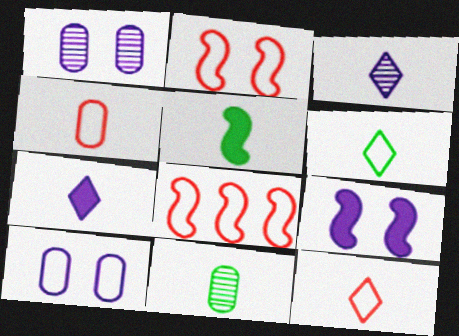[[3, 4, 5], 
[5, 6, 11], 
[6, 8, 10]]